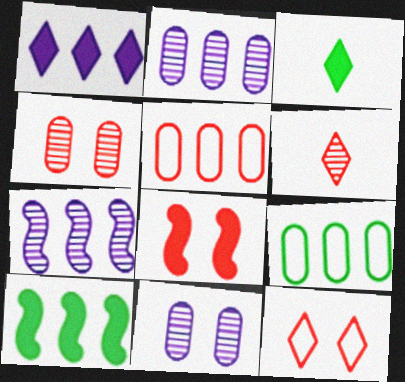[[4, 8, 12], 
[5, 6, 8]]